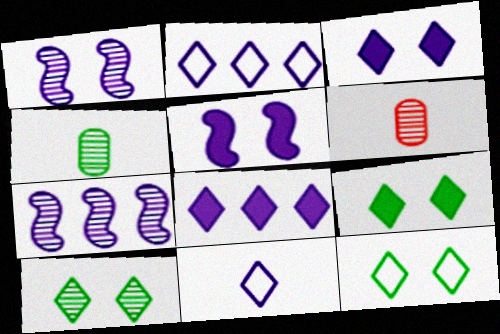[[6, 7, 10], 
[9, 10, 12]]